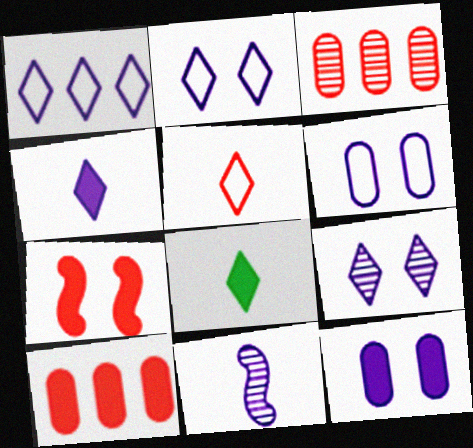[[1, 4, 9], 
[1, 11, 12], 
[3, 5, 7]]